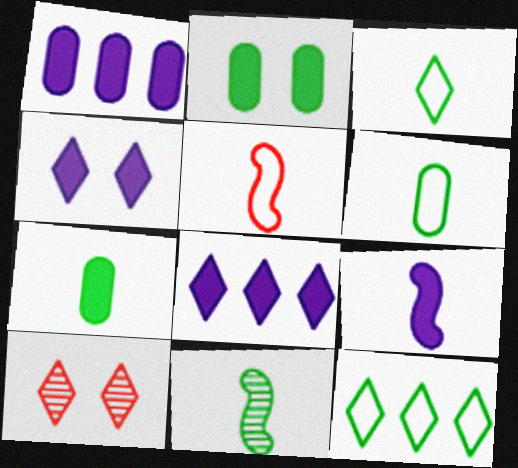[[1, 4, 9], 
[2, 11, 12], 
[3, 7, 11], 
[3, 8, 10], 
[5, 9, 11]]